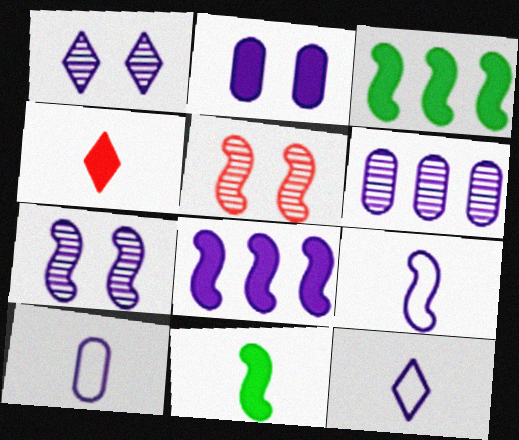[[1, 8, 10], 
[2, 3, 4], 
[2, 6, 10], 
[3, 5, 9], 
[7, 8, 9], 
[9, 10, 12]]